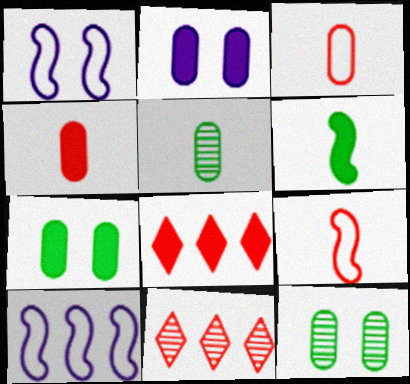[[1, 5, 8], 
[2, 6, 8]]